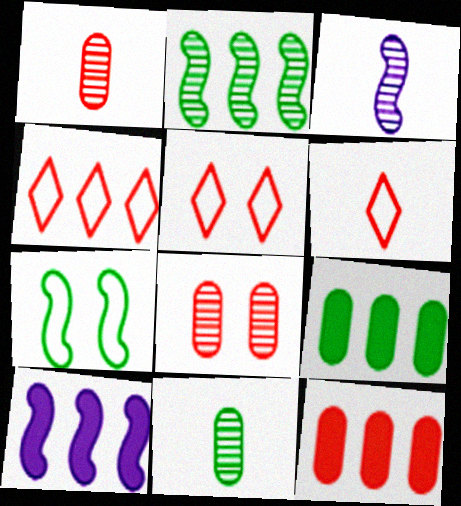[[3, 5, 9], 
[4, 5, 6], 
[5, 10, 11]]